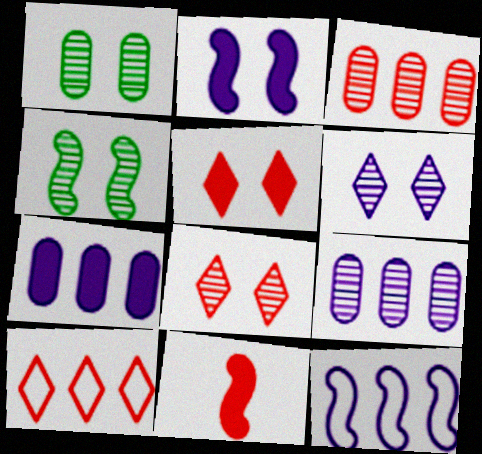[[4, 11, 12]]